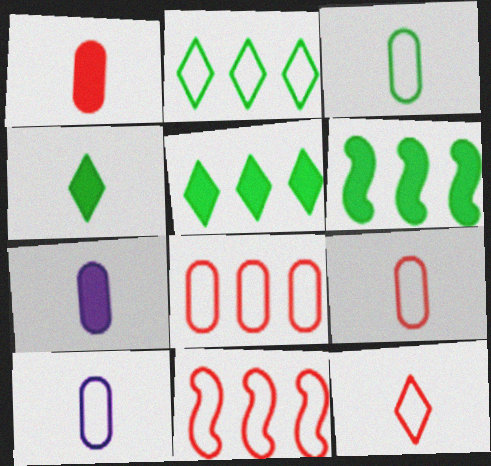[[3, 9, 10]]